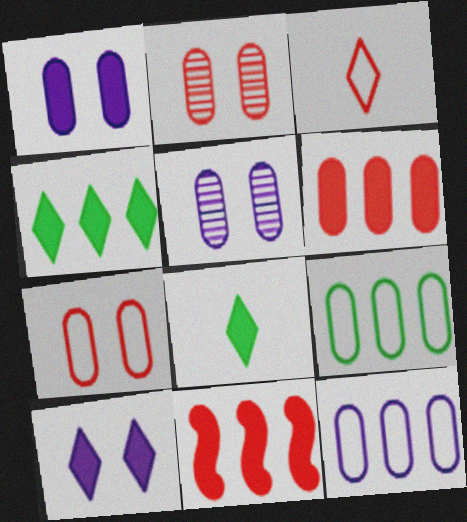[[1, 8, 11], 
[2, 3, 11]]